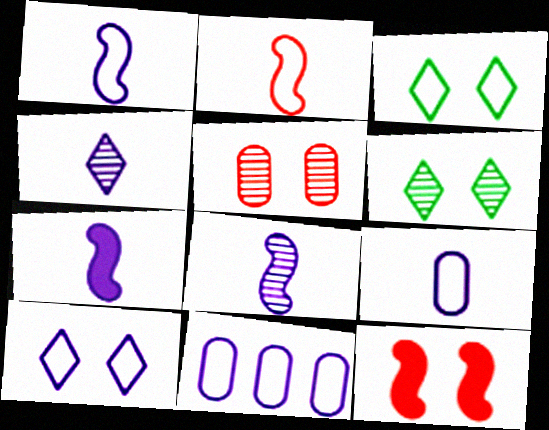[[1, 7, 8], 
[1, 10, 11], 
[2, 3, 11], 
[4, 7, 9]]